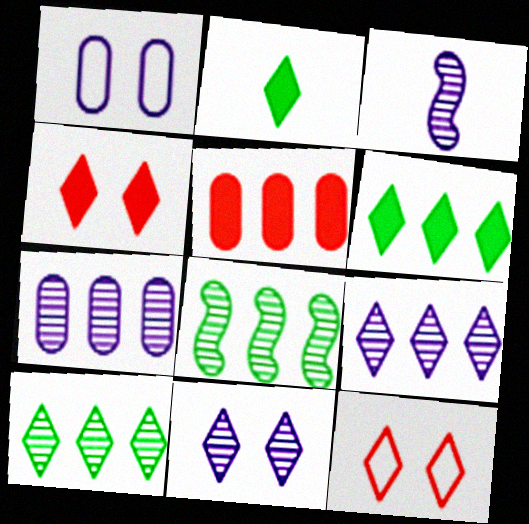[[2, 9, 12], 
[3, 7, 11]]